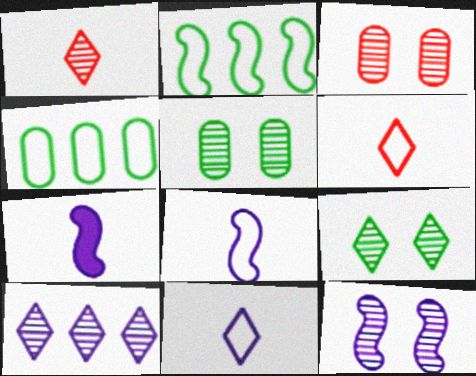[[1, 9, 10], 
[3, 9, 12]]